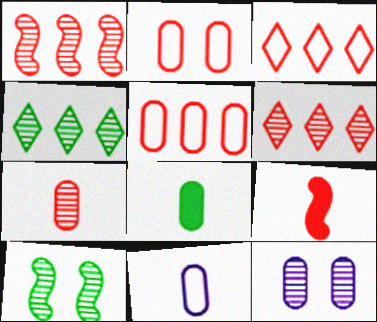[[2, 6, 9], 
[5, 8, 12], 
[7, 8, 11]]